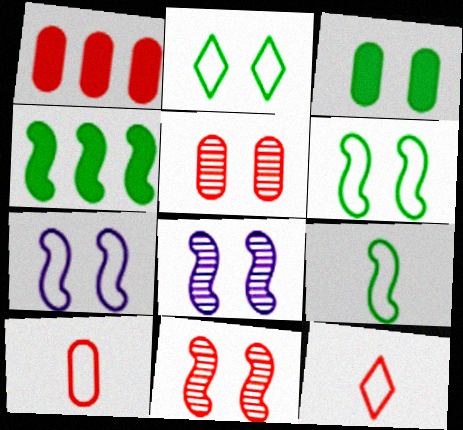[[1, 5, 10], 
[1, 11, 12]]